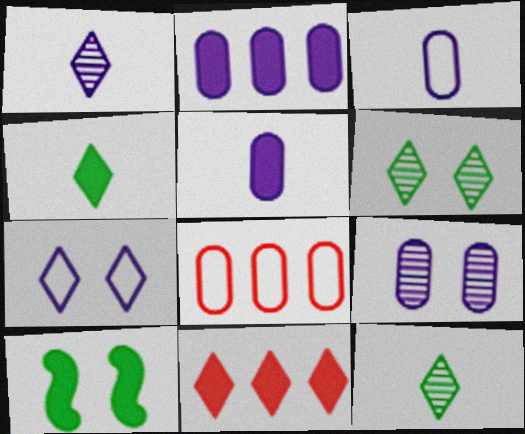[[1, 8, 10], 
[2, 3, 9], 
[5, 10, 11], 
[7, 11, 12]]